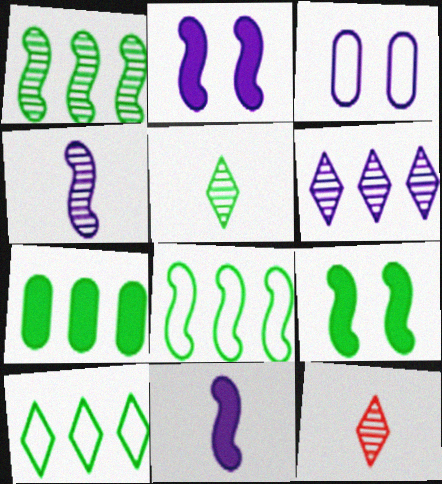[[1, 7, 10], 
[3, 6, 11]]